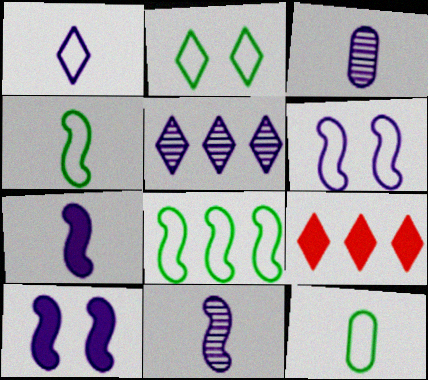[[1, 3, 7], 
[2, 8, 12]]